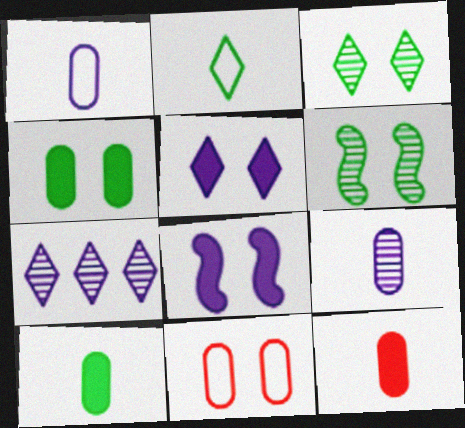[[1, 7, 8], 
[3, 8, 11], 
[5, 6, 11]]